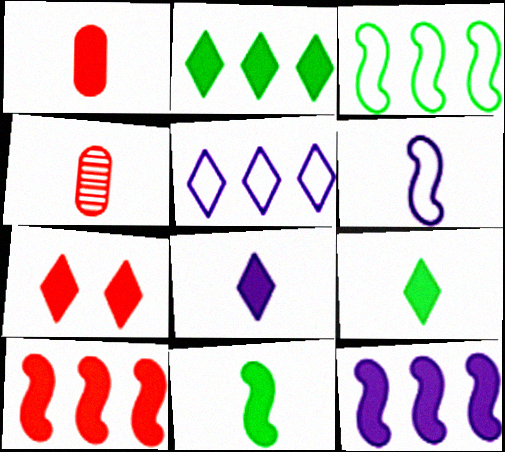[[1, 7, 10], 
[1, 8, 11], 
[2, 7, 8], 
[4, 6, 9]]